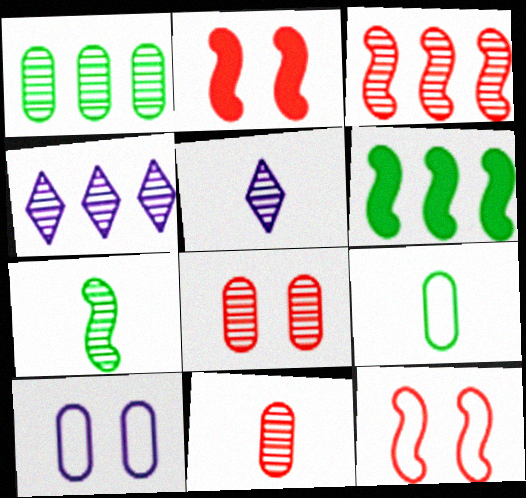[[1, 3, 4], 
[2, 4, 9], 
[4, 7, 8], 
[5, 7, 11]]